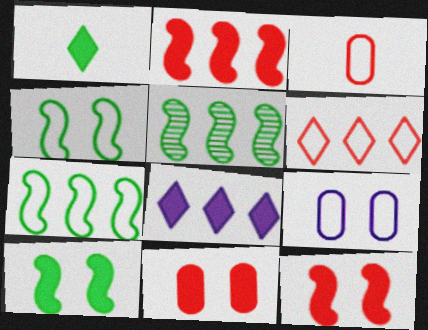[]